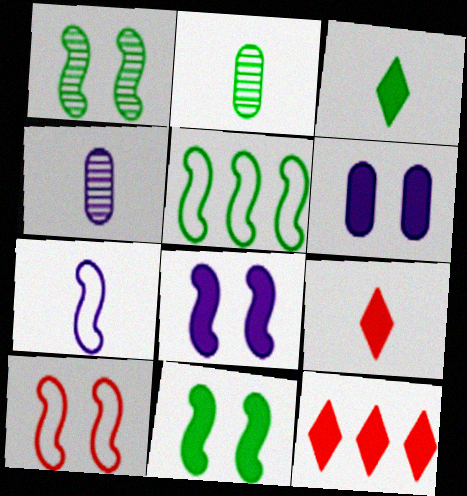[[1, 8, 10], 
[2, 7, 9], 
[5, 7, 10]]